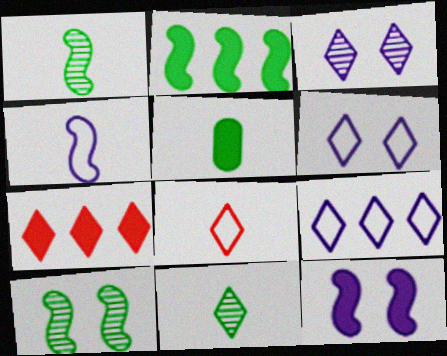[[5, 7, 12], 
[6, 7, 11]]